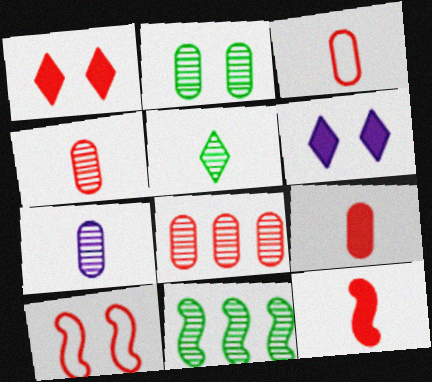[[2, 5, 11], 
[2, 6, 10], 
[2, 7, 8], 
[3, 4, 9], 
[3, 6, 11]]